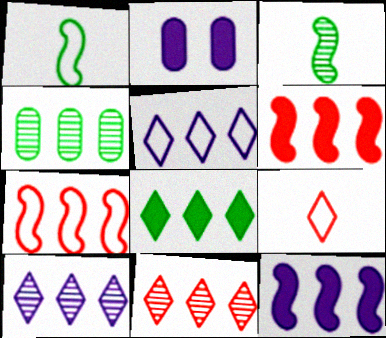[[1, 2, 11], 
[4, 5, 6], 
[5, 8, 11]]